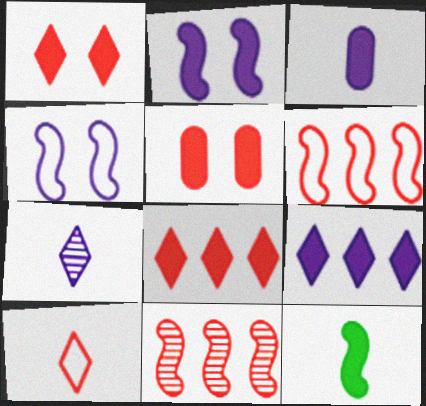[[2, 3, 9], 
[4, 11, 12], 
[5, 9, 12], 
[5, 10, 11]]